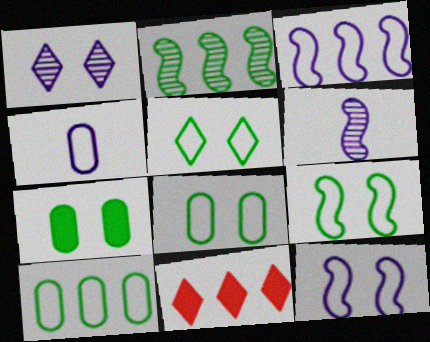[[5, 8, 9], 
[6, 8, 11]]